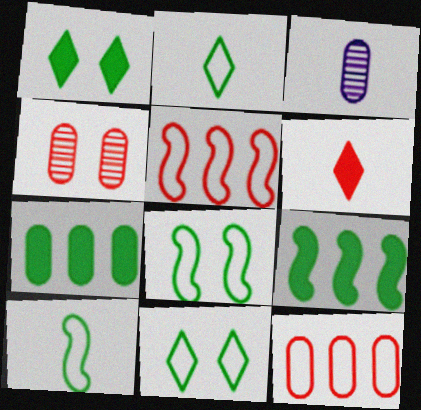[[1, 3, 5], 
[3, 6, 10], 
[4, 5, 6]]